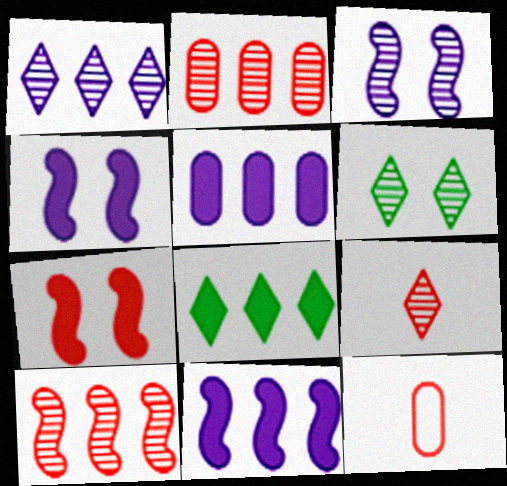[[1, 6, 9], 
[3, 8, 12], 
[6, 11, 12]]